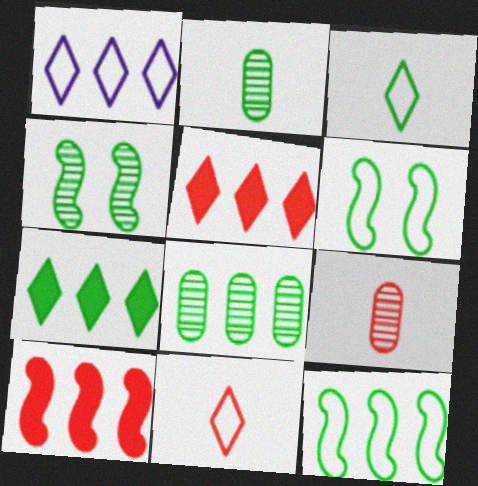[[1, 8, 10], 
[2, 6, 7], 
[7, 8, 12]]